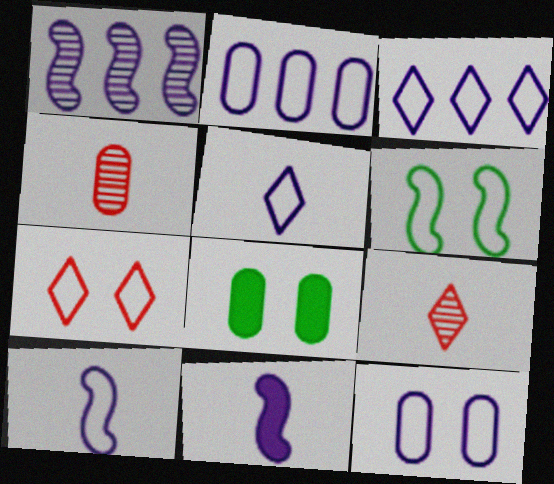[[2, 4, 8], 
[3, 10, 12], 
[6, 7, 12]]